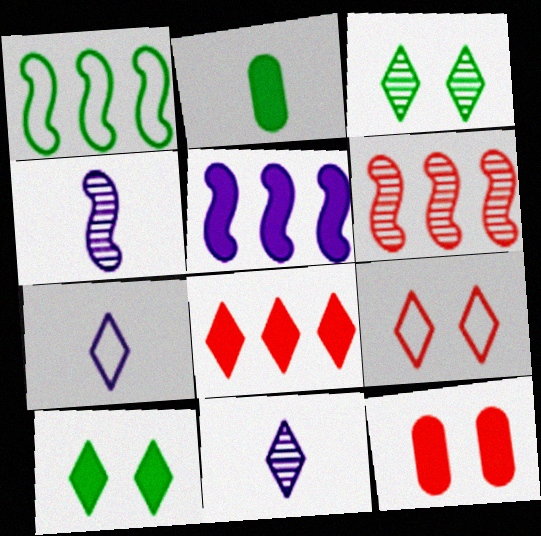[[1, 2, 3], 
[1, 5, 6], 
[1, 11, 12], 
[3, 7, 8]]